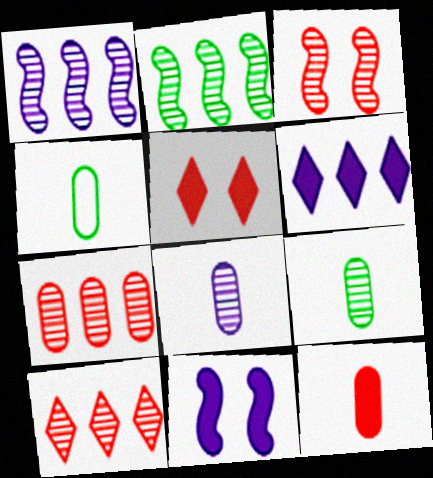[[1, 4, 5], 
[3, 4, 6], 
[4, 8, 12], 
[4, 10, 11]]